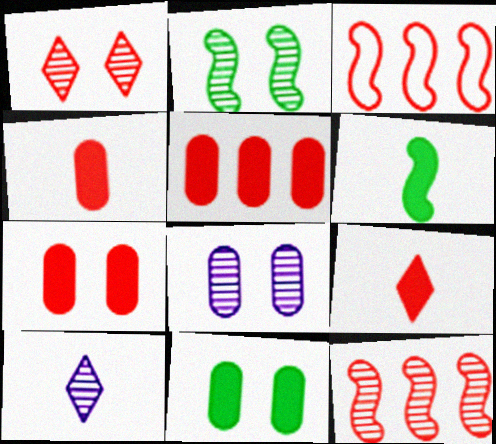[[1, 2, 8], 
[1, 3, 4], 
[3, 10, 11], 
[4, 5, 7]]